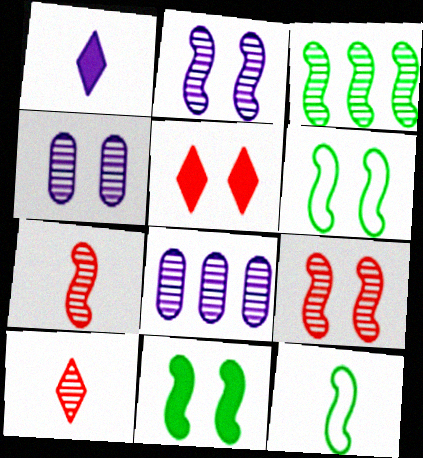[[2, 3, 7], 
[3, 4, 10], 
[3, 11, 12], 
[4, 5, 6], 
[5, 8, 12]]